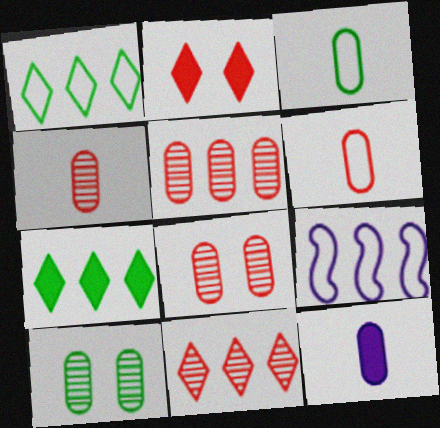[[3, 4, 12], 
[4, 5, 8], 
[5, 7, 9]]